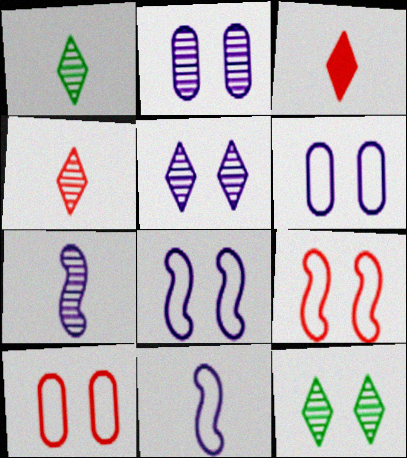[]